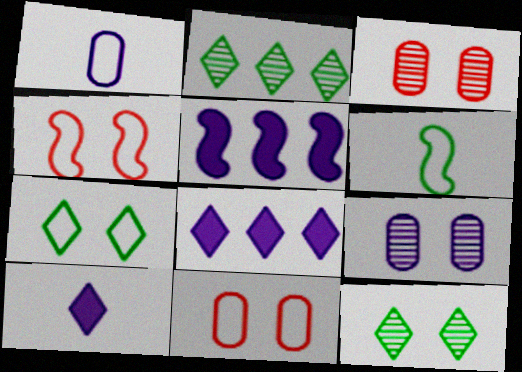[[3, 6, 8]]